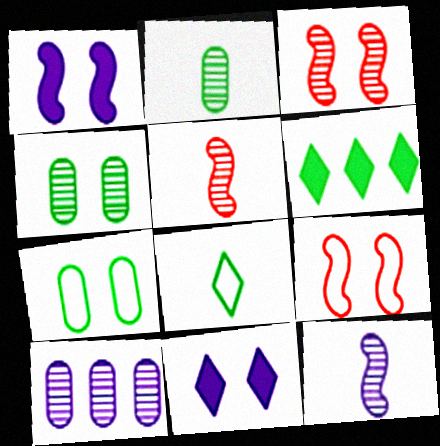[[3, 7, 11], 
[4, 9, 11]]